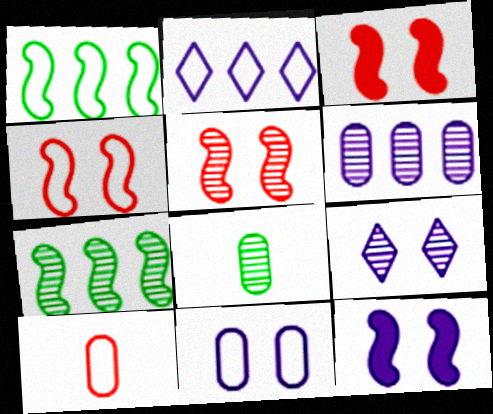[[2, 3, 8], 
[3, 4, 5], 
[9, 11, 12]]